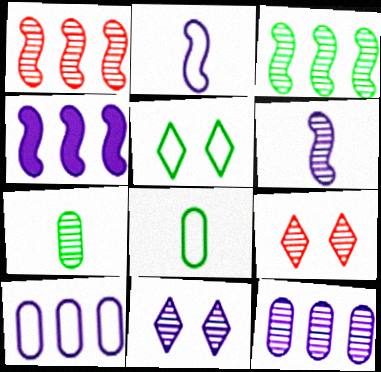[[1, 7, 11], 
[4, 8, 9], 
[6, 11, 12]]